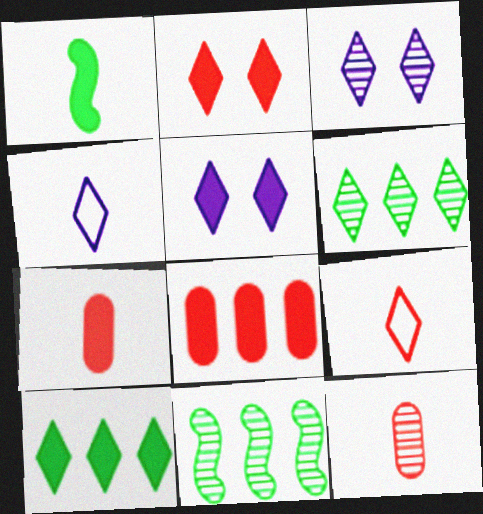[[1, 4, 12], 
[1, 5, 8], 
[2, 4, 6], 
[3, 9, 10], 
[3, 11, 12], 
[5, 6, 9]]